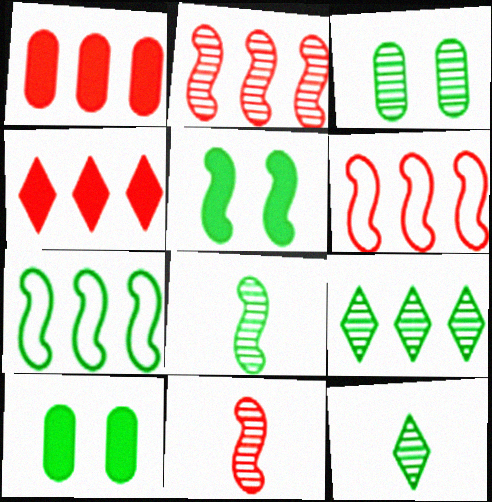[[3, 8, 9], 
[5, 7, 8], 
[7, 10, 12]]